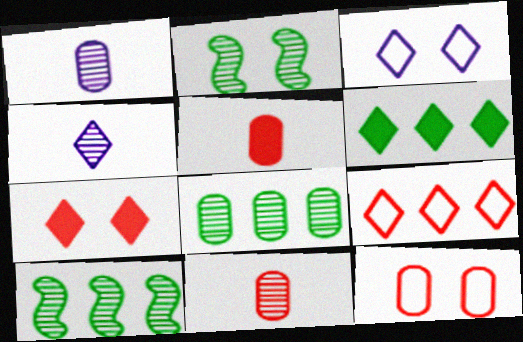[[3, 5, 10]]